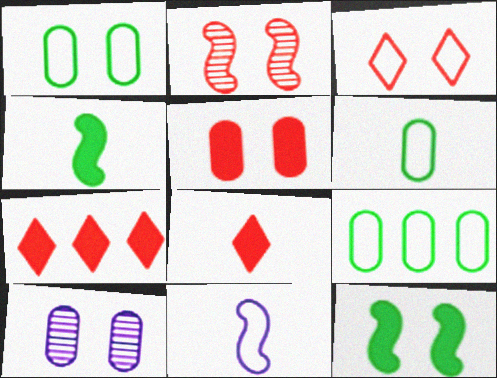[[1, 5, 10], 
[1, 6, 9], 
[2, 3, 5], 
[3, 9, 11], 
[3, 10, 12]]